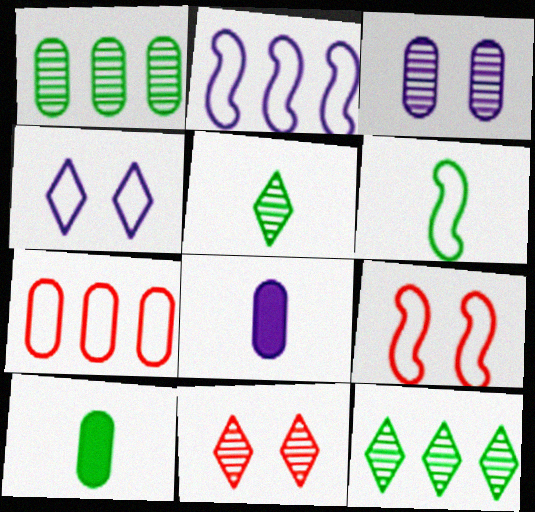[[2, 6, 9], 
[2, 10, 11], 
[3, 7, 10], 
[4, 6, 7], 
[5, 6, 10], 
[8, 9, 12]]